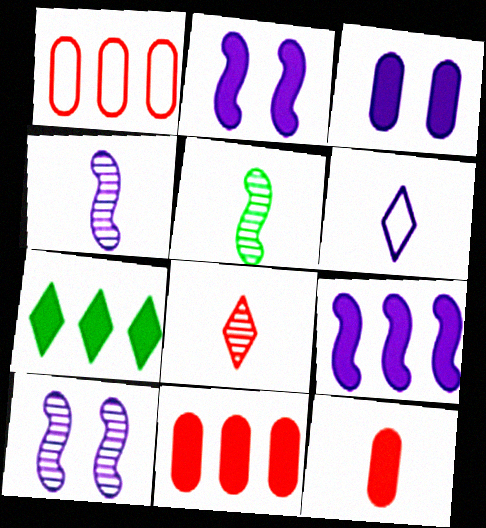[[2, 7, 12], 
[5, 6, 12], 
[7, 9, 11]]